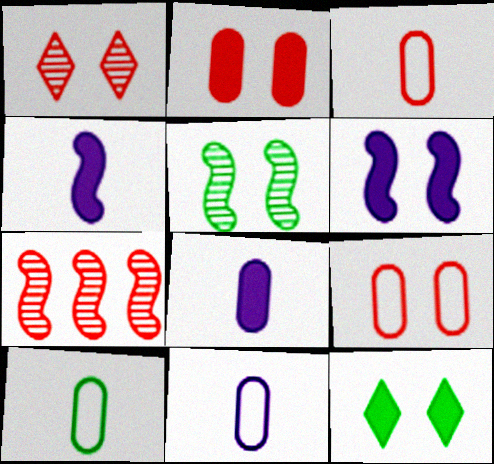[[2, 6, 12], 
[3, 10, 11], 
[7, 11, 12]]